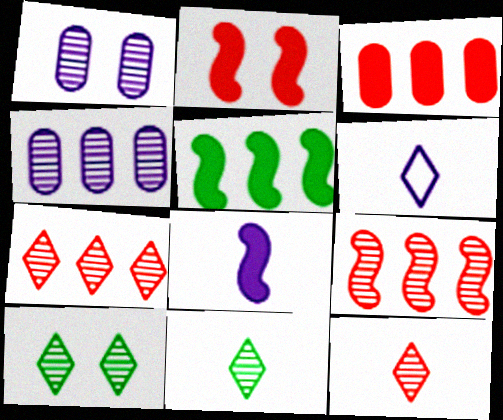[[1, 9, 11], 
[2, 5, 8]]